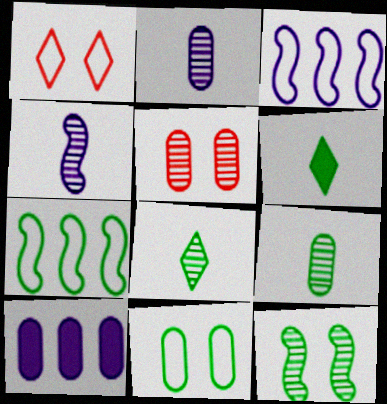[[3, 5, 6]]